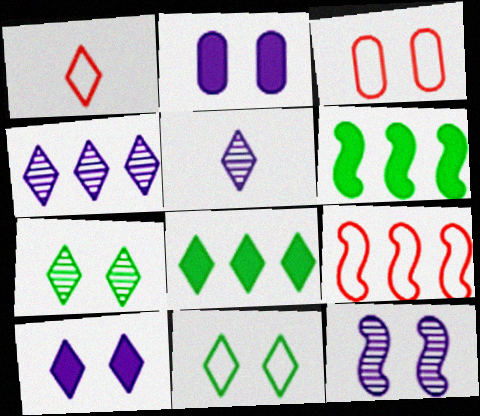[[1, 3, 9], 
[3, 5, 6]]